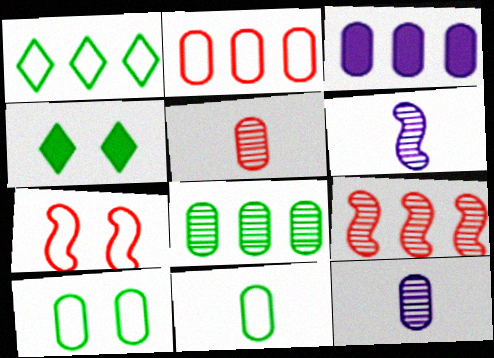[[1, 3, 9], 
[2, 3, 8], 
[2, 4, 6], 
[3, 5, 10]]